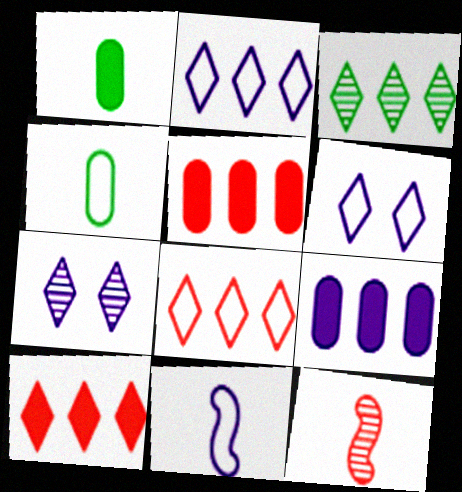[[2, 3, 10], 
[7, 9, 11]]